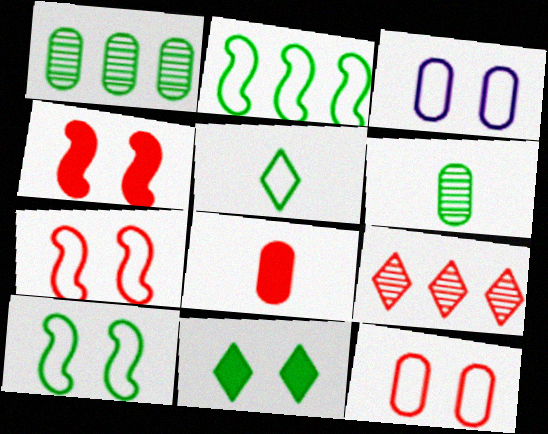[[1, 3, 8], 
[2, 6, 11], 
[7, 8, 9]]